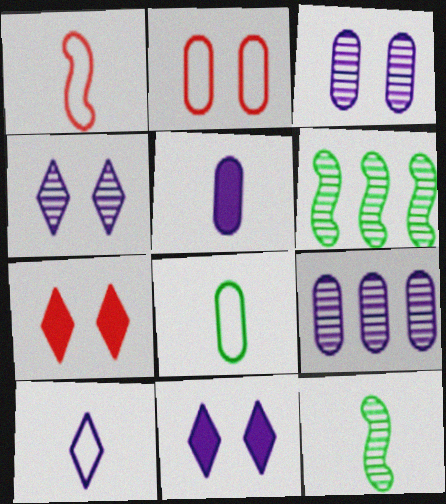[[1, 8, 10]]